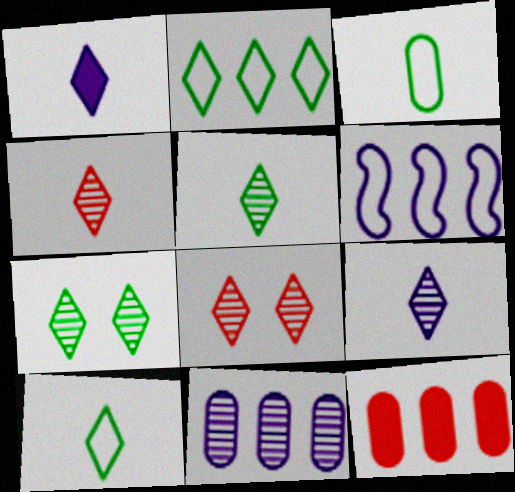[[1, 2, 8], 
[1, 4, 10], 
[4, 5, 9]]